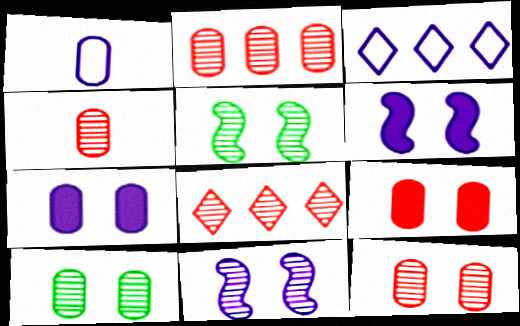[[2, 4, 12]]